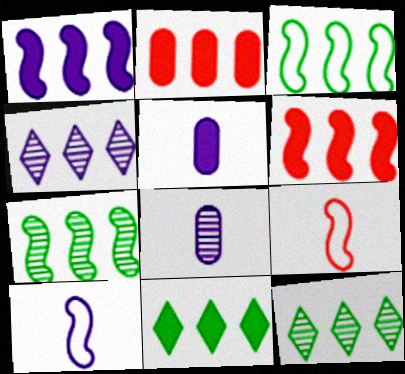[[1, 2, 11], 
[2, 3, 4]]